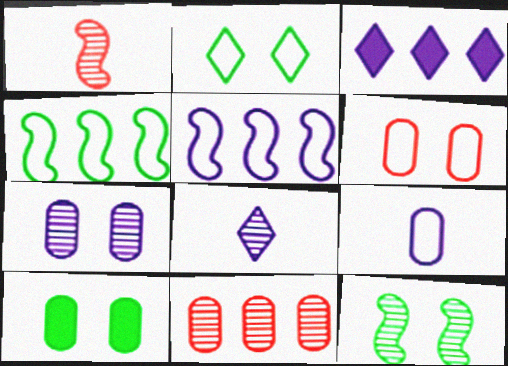[[2, 10, 12], 
[3, 4, 11], 
[6, 7, 10], 
[8, 11, 12], 
[9, 10, 11]]